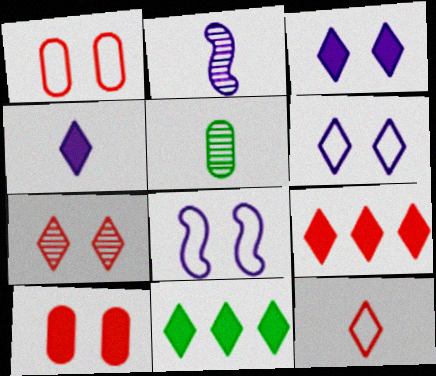[[1, 2, 11], 
[5, 8, 9], 
[7, 9, 12]]